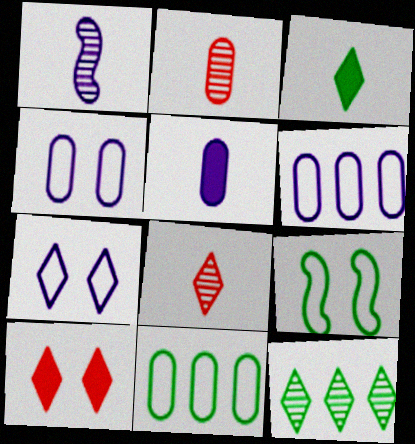[[1, 10, 11]]